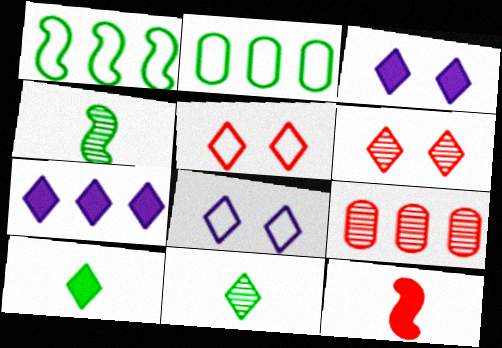[[1, 7, 9], 
[5, 7, 11], 
[5, 9, 12]]